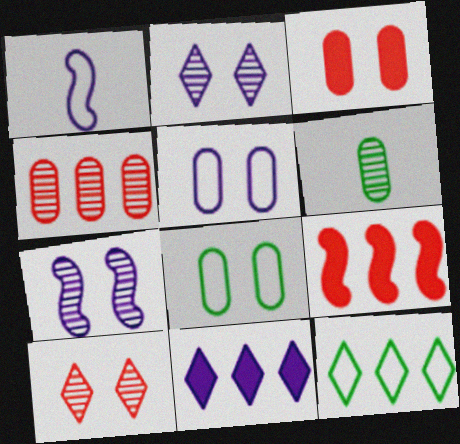[]